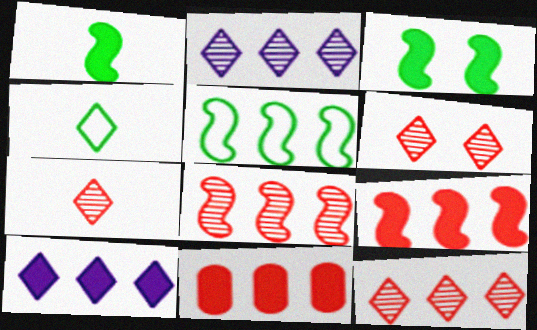[[2, 5, 11], 
[4, 6, 10], 
[6, 7, 12]]